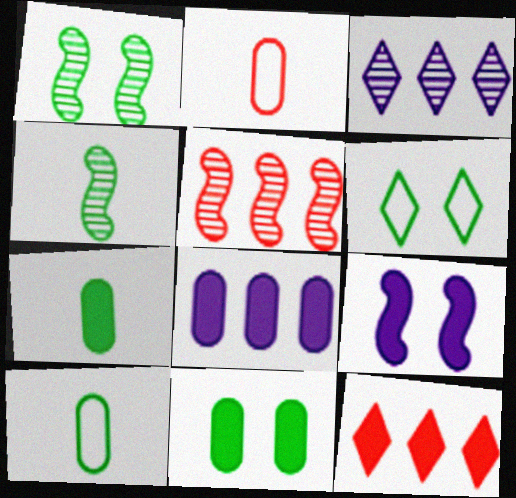[[1, 6, 11], 
[7, 9, 12]]